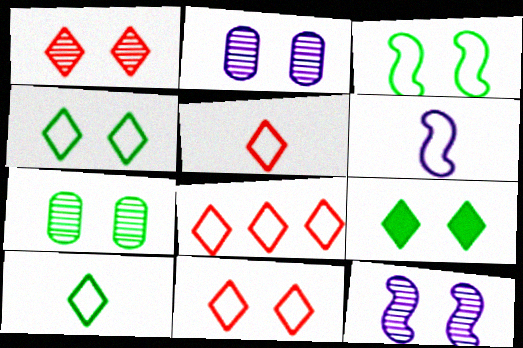[[1, 7, 12], 
[3, 7, 9], 
[5, 8, 11]]